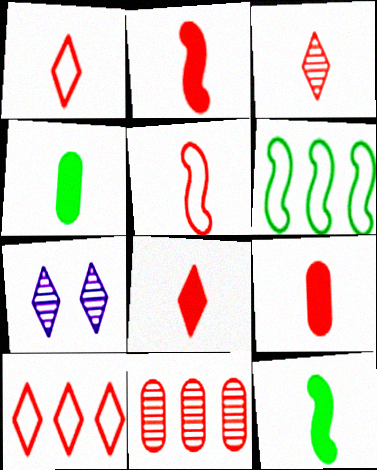[[1, 3, 8], 
[2, 8, 9], 
[3, 5, 9], 
[6, 7, 9]]